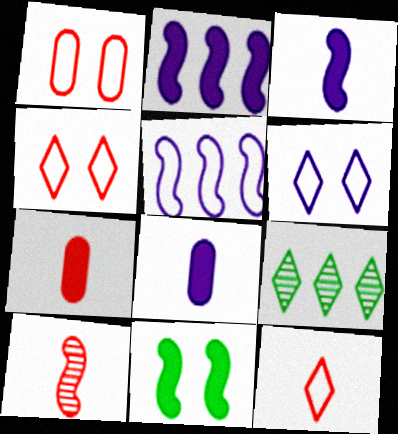[[1, 3, 9], 
[5, 10, 11], 
[7, 10, 12]]